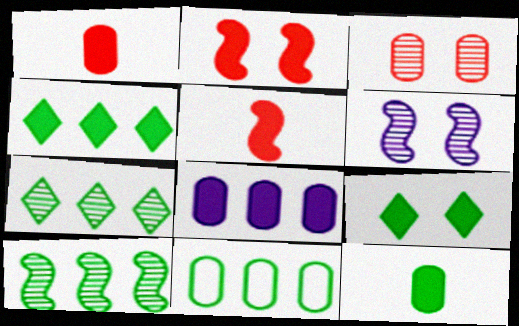[[4, 10, 11], 
[5, 8, 9]]